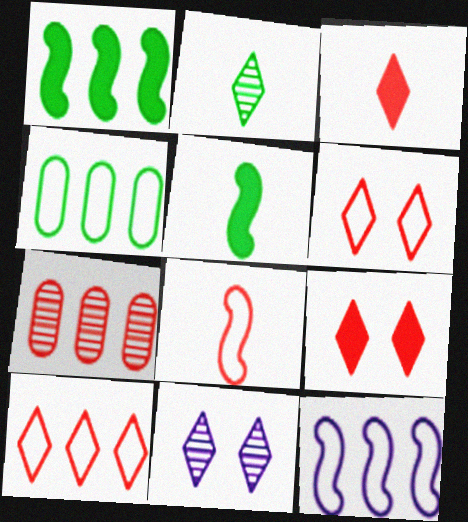[[4, 10, 12], 
[7, 8, 9]]